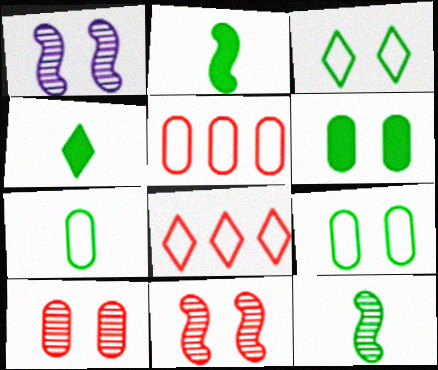[[1, 4, 5], 
[4, 7, 12]]